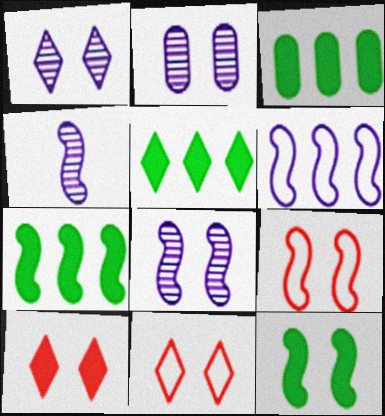[[1, 2, 8], 
[2, 11, 12], 
[3, 4, 11], 
[3, 5, 7], 
[4, 7, 9], 
[8, 9, 12]]